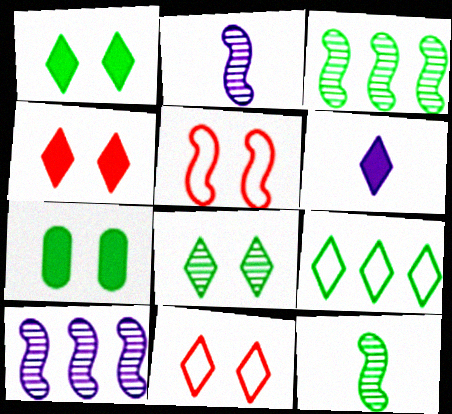[[7, 9, 12]]